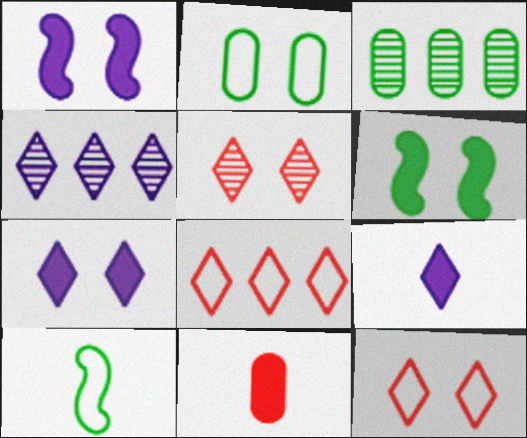[[1, 2, 5]]